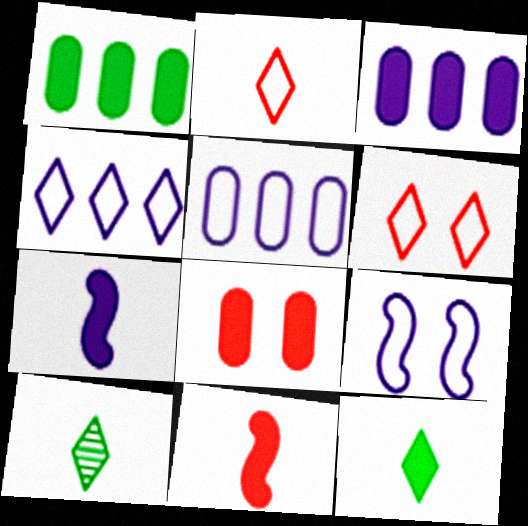[]